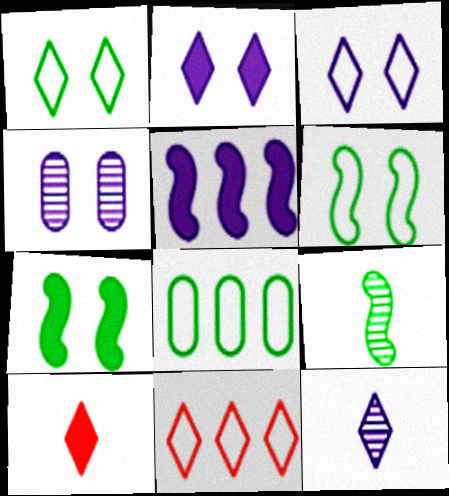[]